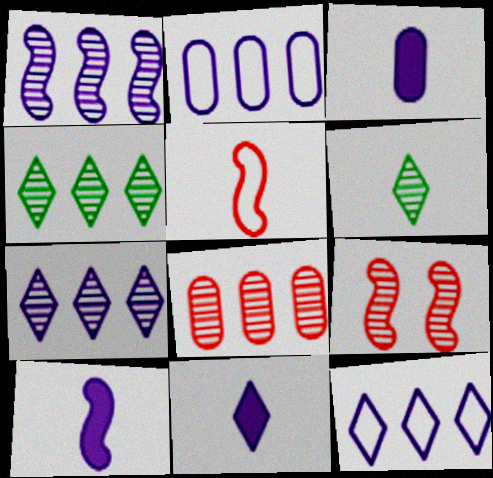[[1, 4, 8], 
[3, 5, 6], 
[3, 10, 11]]